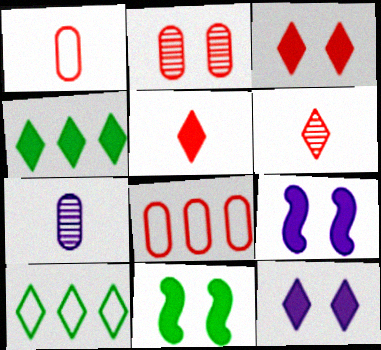[[4, 5, 12], 
[6, 10, 12]]